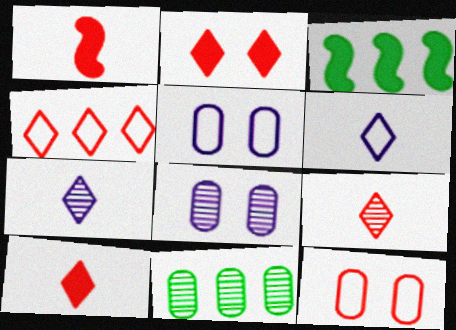[[2, 4, 9], 
[3, 5, 9], 
[3, 7, 12]]